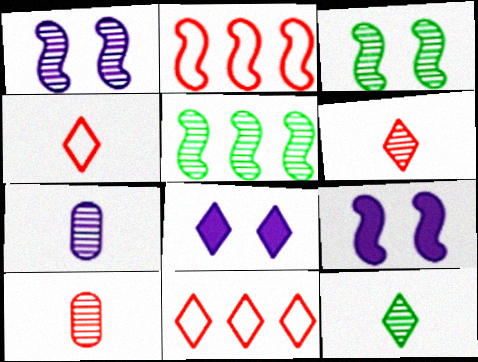[[8, 11, 12]]